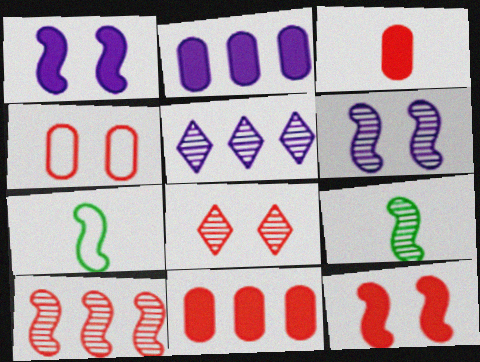[[1, 7, 10], 
[2, 7, 8], 
[4, 8, 12], 
[6, 9, 10]]